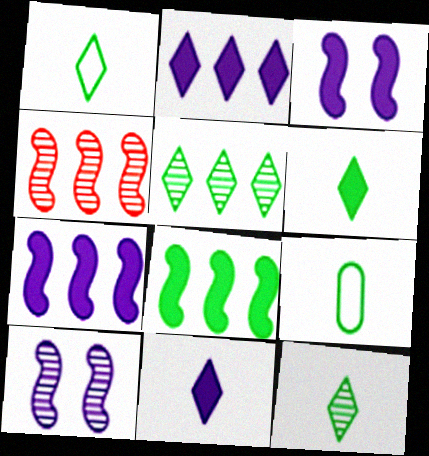[[1, 6, 12]]